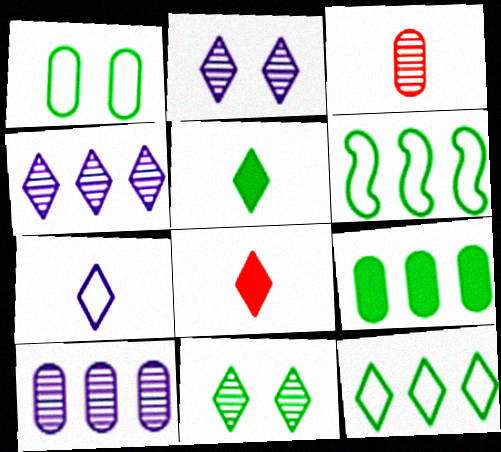[[2, 8, 12], 
[5, 11, 12]]